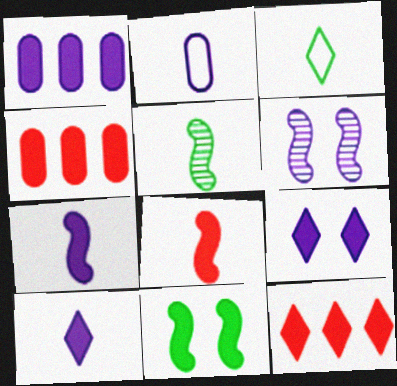[[1, 7, 9], 
[3, 4, 6], 
[4, 10, 11]]